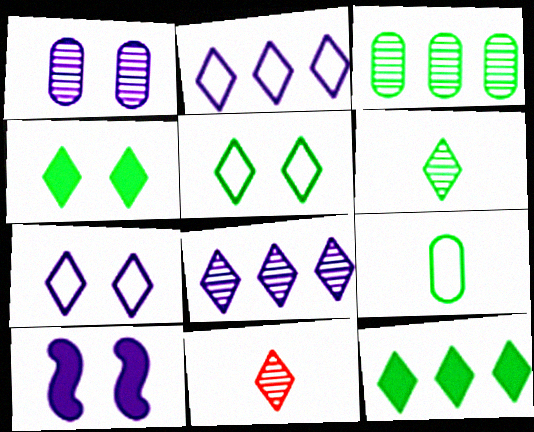[[1, 7, 10], 
[2, 4, 11], 
[5, 6, 12], 
[7, 11, 12]]